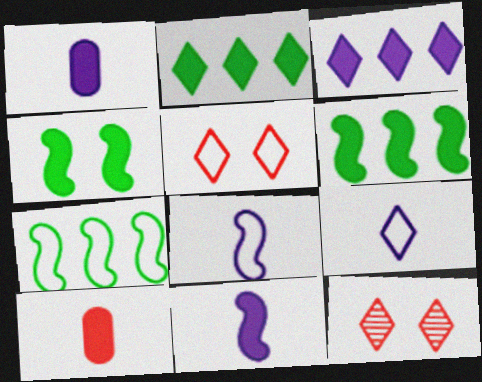[[1, 7, 12], 
[2, 9, 12], 
[3, 4, 10]]